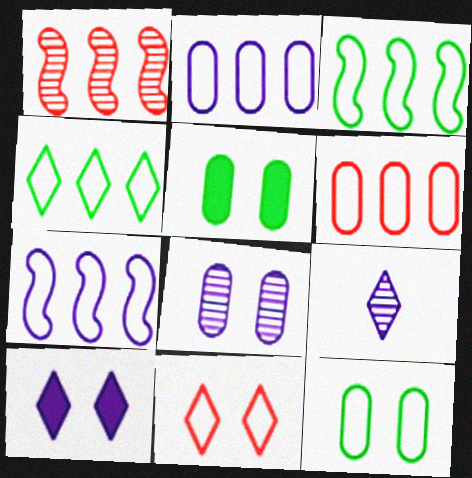[[4, 6, 7]]